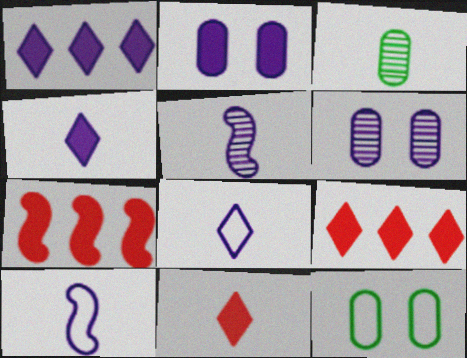[[1, 6, 10], 
[3, 10, 11], 
[5, 9, 12]]